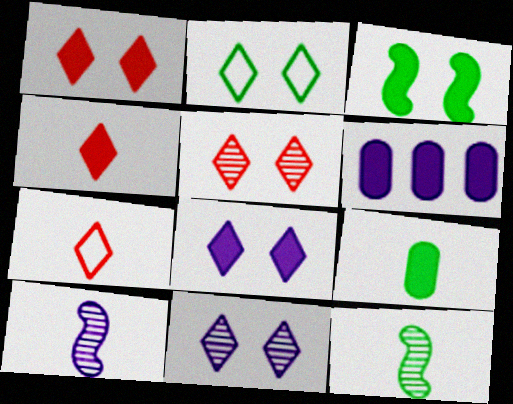[[1, 2, 11], 
[2, 5, 8], 
[3, 4, 6], 
[7, 9, 10]]